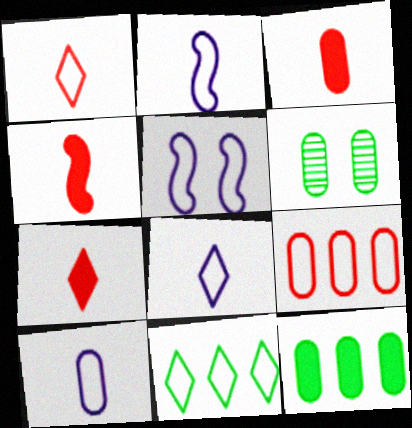[[2, 8, 10], 
[3, 4, 7]]